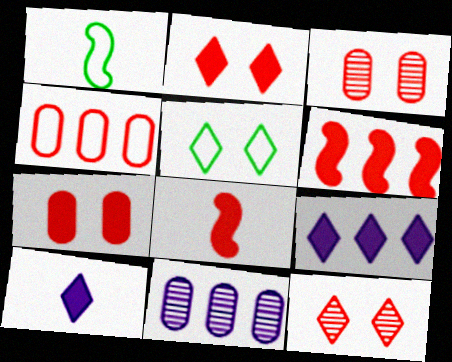[[1, 2, 11], 
[1, 3, 9], 
[4, 8, 12], 
[5, 8, 11]]